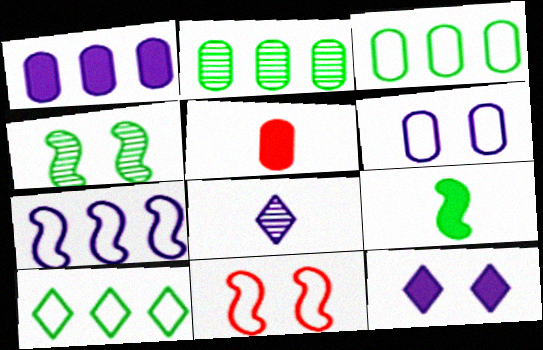[[2, 5, 6]]